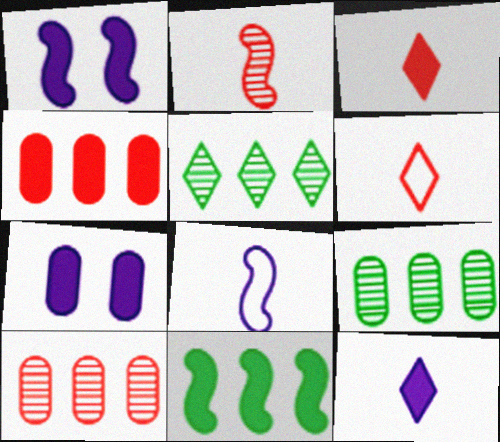[[1, 6, 9], 
[3, 7, 11]]